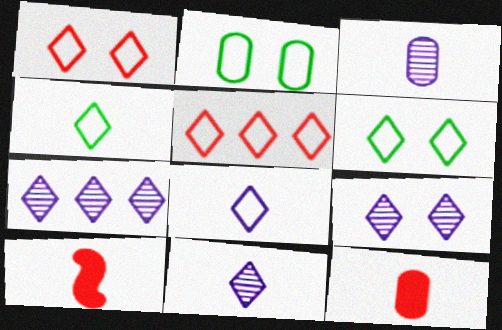[[2, 7, 10], 
[3, 4, 10], 
[5, 6, 8], 
[7, 9, 11]]